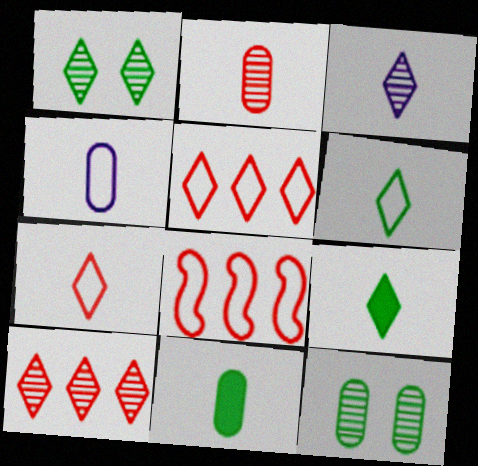[[1, 3, 10], 
[2, 4, 11], 
[3, 7, 9]]